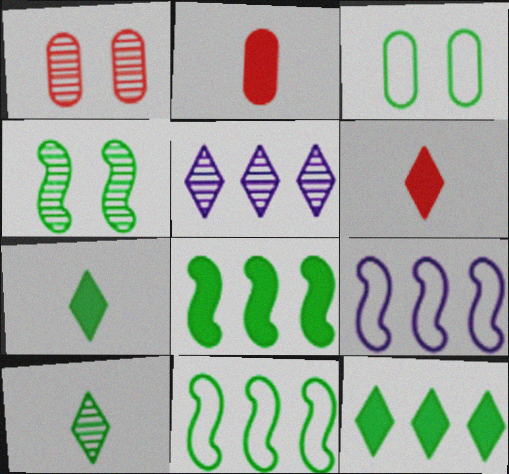[[1, 7, 9], 
[3, 8, 10]]